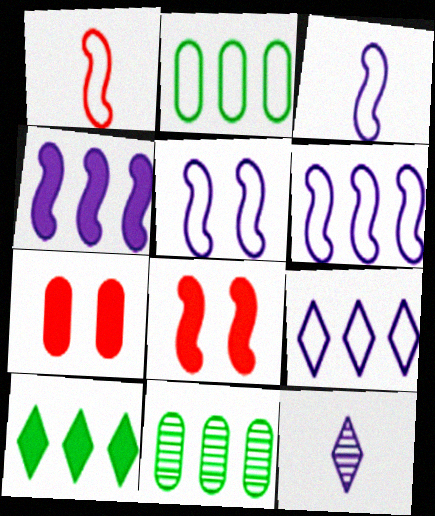[[2, 8, 12], 
[3, 5, 6]]